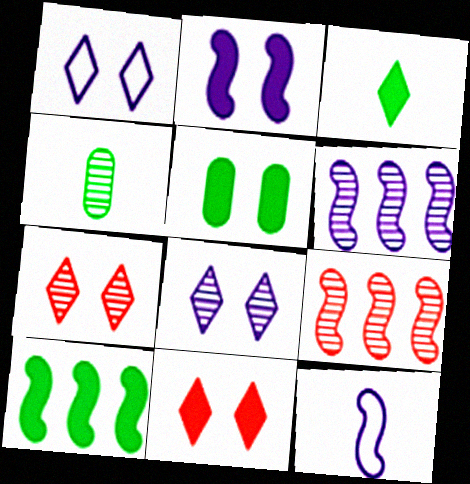[[2, 5, 11], 
[2, 6, 12], 
[3, 5, 10], 
[4, 6, 7], 
[4, 8, 9]]